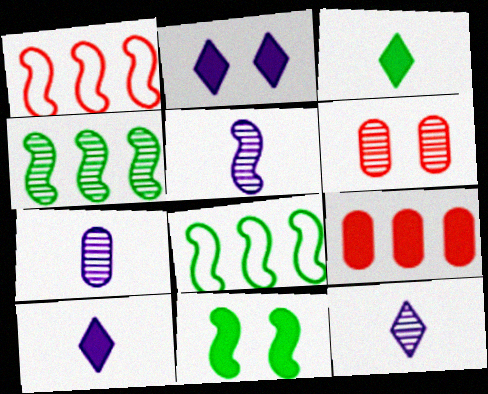[[1, 5, 11], 
[4, 6, 12], 
[5, 7, 12], 
[6, 8, 10], 
[9, 10, 11]]